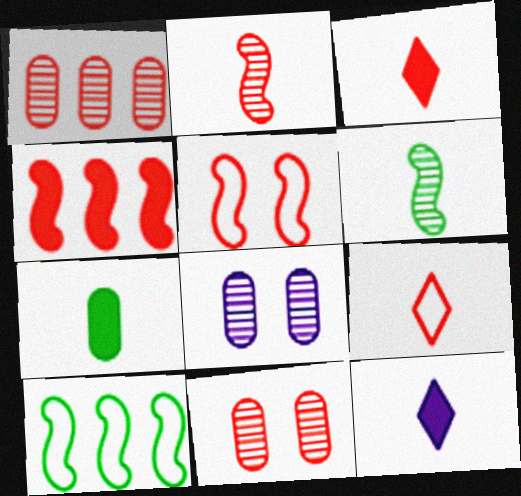[[1, 3, 5], 
[2, 4, 5], 
[3, 8, 10], 
[4, 9, 11], 
[10, 11, 12]]